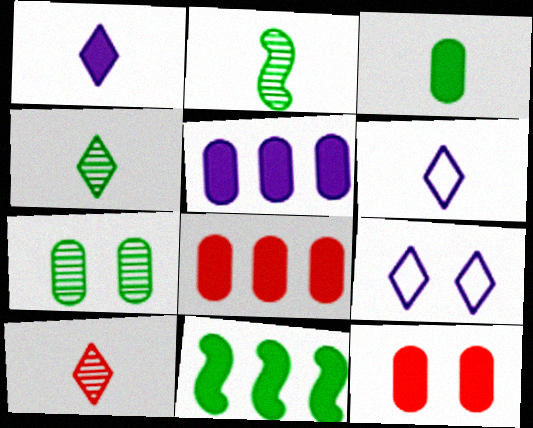[[1, 11, 12], 
[2, 8, 9], 
[3, 5, 12]]